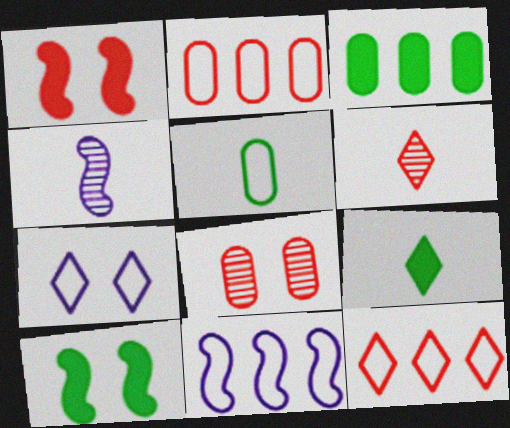[[1, 2, 6], 
[3, 9, 10], 
[7, 8, 10], 
[8, 9, 11]]